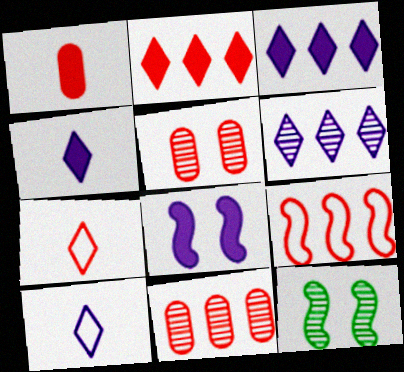[[2, 9, 11]]